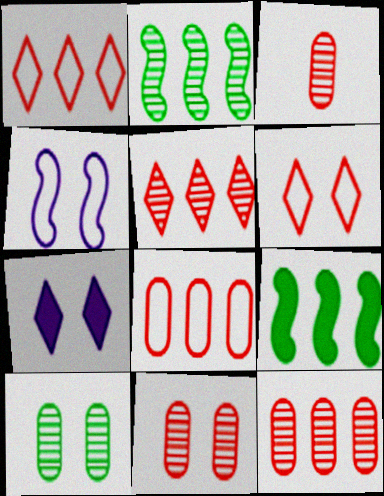[[3, 11, 12]]